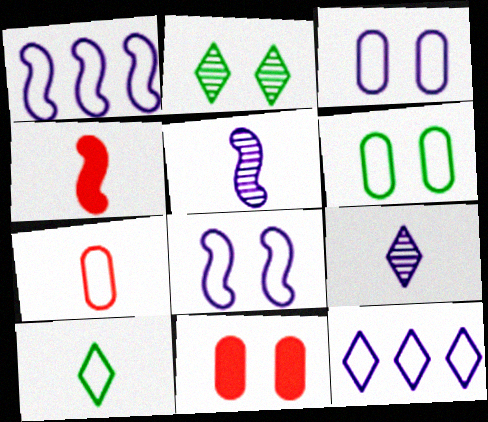[[2, 8, 11]]